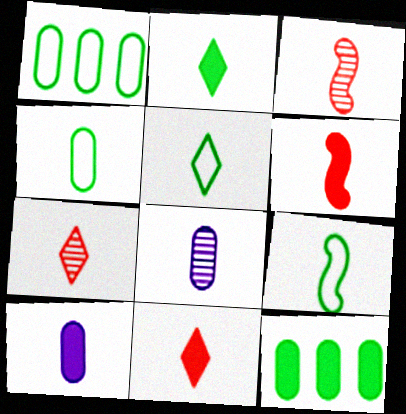[[2, 6, 10], 
[3, 5, 10], 
[4, 5, 9], 
[5, 6, 8], 
[7, 9, 10], 
[8, 9, 11]]